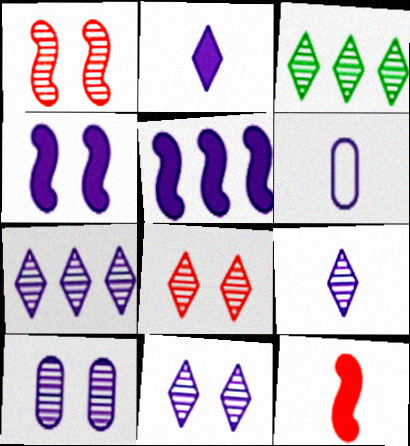[[3, 8, 9], 
[4, 6, 7], 
[5, 6, 11], 
[7, 9, 11]]